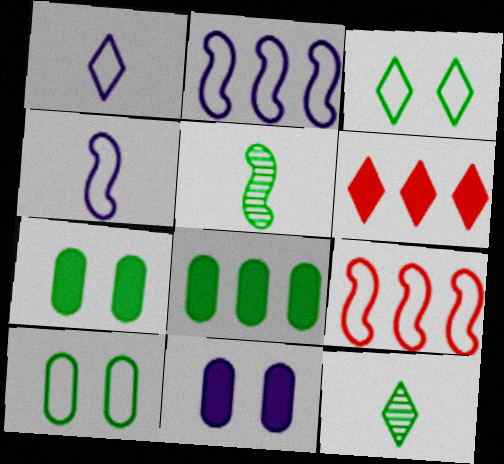[[1, 9, 10], 
[3, 5, 8], 
[9, 11, 12]]